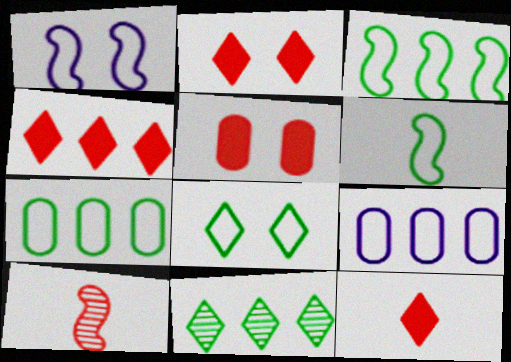[[2, 4, 12], 
[6, 7, 8]]